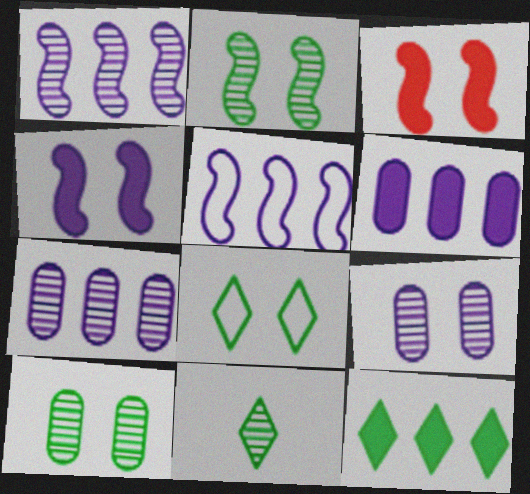[[3, 8, 9], 
[8, 11, 12]]